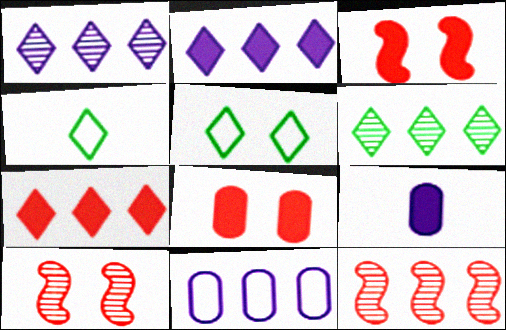[[5, 9, 12]]